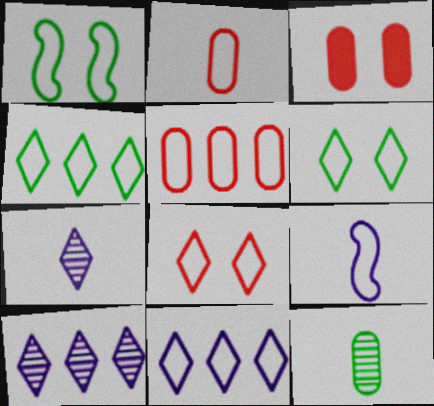[[1, 2, 11], 
[5, 6, 9]]